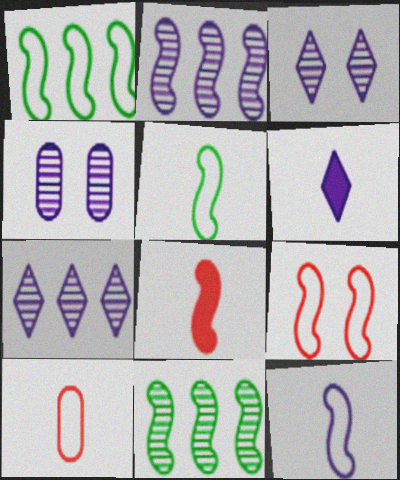[[1, 9, 12]]